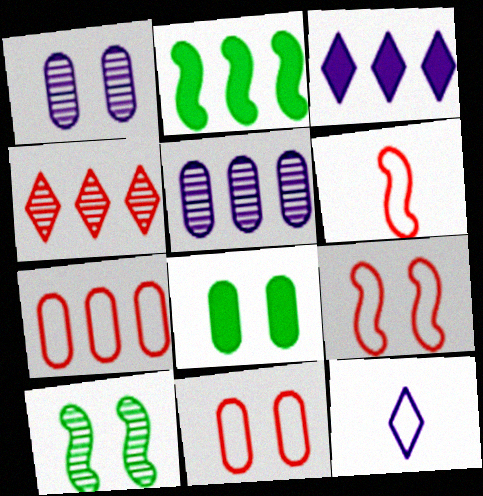[[1, 8, 11]]